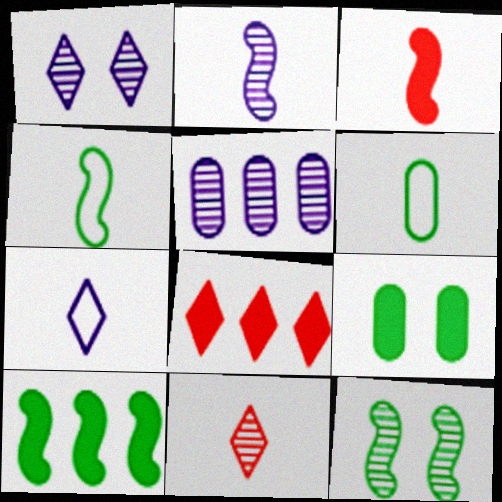[[1, 2, 5], 
[2, 3, 4], 
[4, 10, 12], 
[5, 11, 12]]